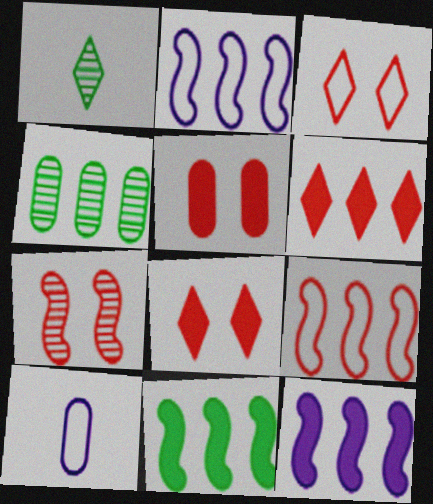[[1, 2, 5], 
[2, 4, 6], 
[3, 5, 7], 
[4, 5, 10]]